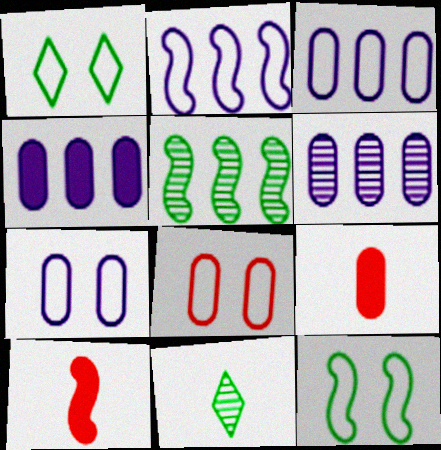[[1, 6, 10], 
[3, 4, 6]]